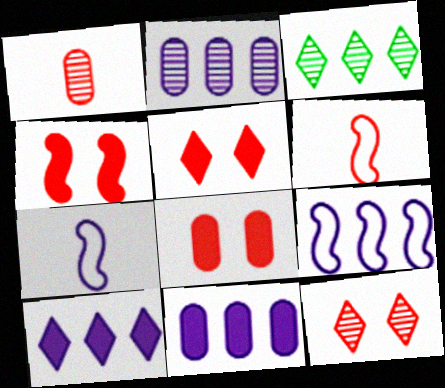[[2, 9, 10], 
[3, 7, 8], 
[4, 5, 8]]